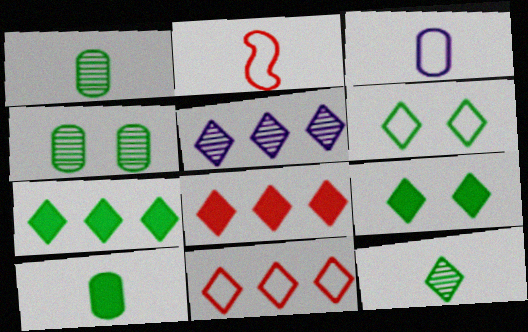[[5, 7, 11], 
[6, 7, 12]]